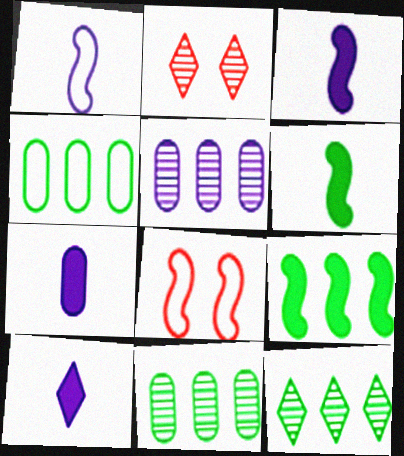[[2, 3, 4], 
[3, 7, 10], 
[4, 9, 12], 
[7, 8, 12], 
[8, 10, 11]]